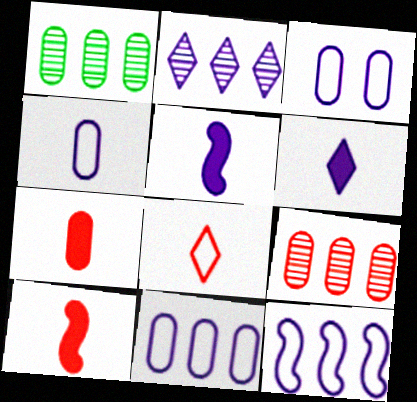[[1, 3, 7], 
[2, 3, 5], 
[3, 4, 11]]